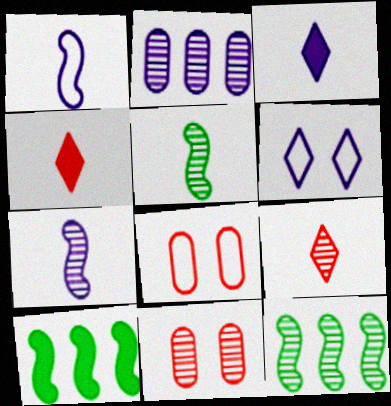[[3, 8, 12]]